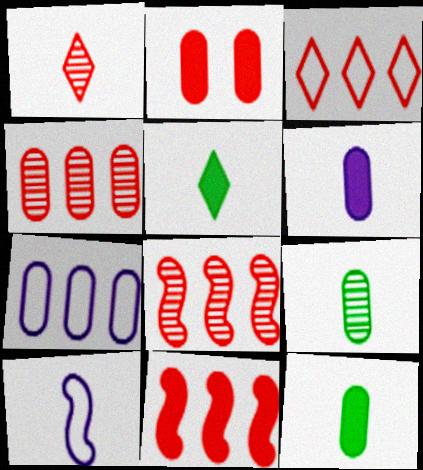[[1, 10, 12], 
[2, 7, 9], 
[3, 4, 11]]